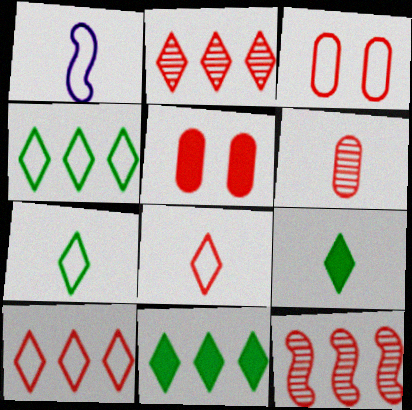[[1, 3, 4], 
[1, 6, 9], 
[5, 8, 12]]